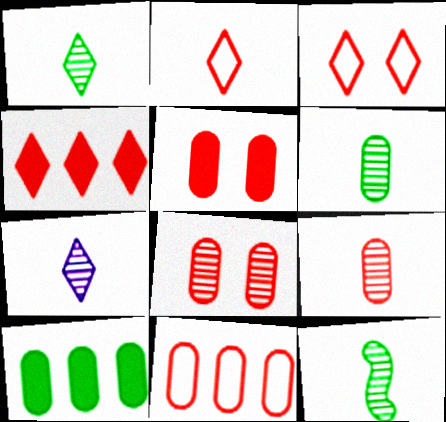[[1, 6, 12], 
[5, 9, 11], 
[7, 9, 12]]